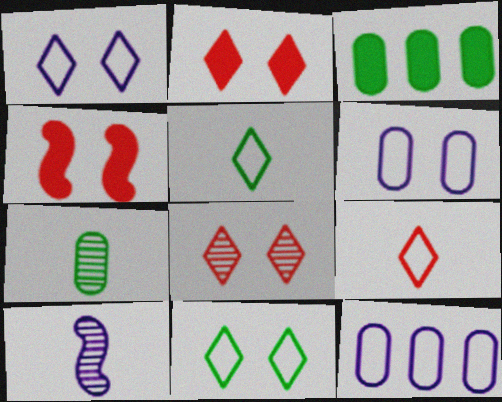[]